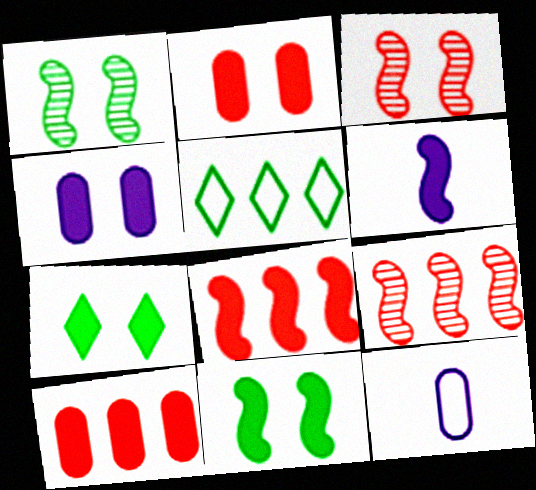[[6, 7, 10], 
[6, 8, 11], 
[7, 9, 12]]